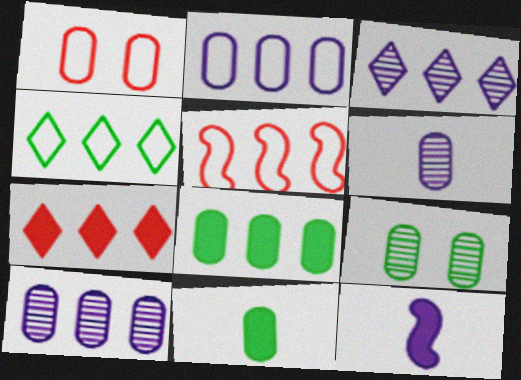[[1, 6, 8], 
[1, 10, 11], 
[2, 4, 5], 
[3, 4, 7], 
[3, 5, 8]]